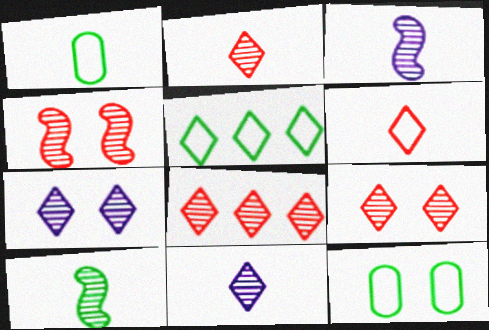[[2, 8, 9]]